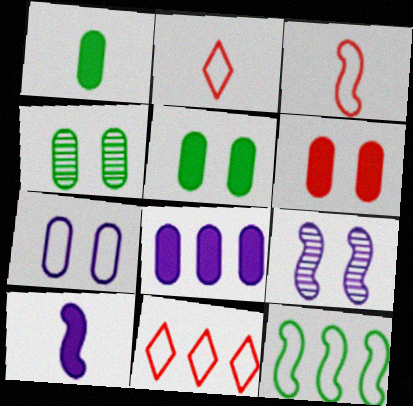[[1, 6, 8], 
[1, 9, 11], 
[2, 7, 12], 
[4, 6, 7], 
[4, 10, 11]]